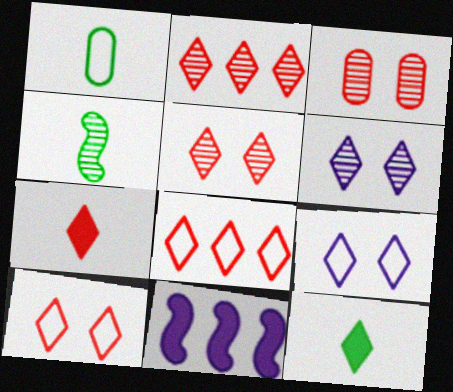[[1, 4, 12], 
[1, 5, 11], 
[2, 7, 10], 
[2, 9, 12], 
[5, 7, 8], 
[6, 8, 12]]